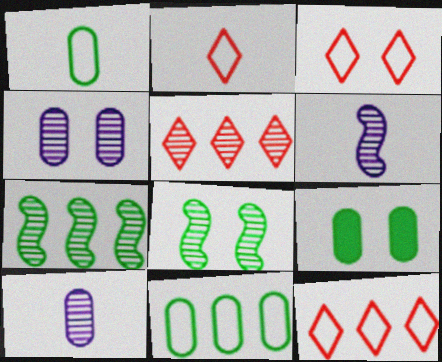[[2, 3, 12], 
[5, 8, 10], 
[6, 9, 12]]